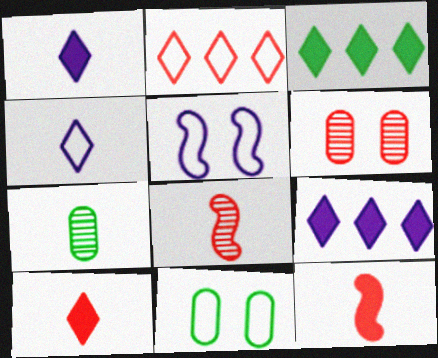[[2, 6, 12], 
[4, 7, 12], 
[8, 9, 11]]